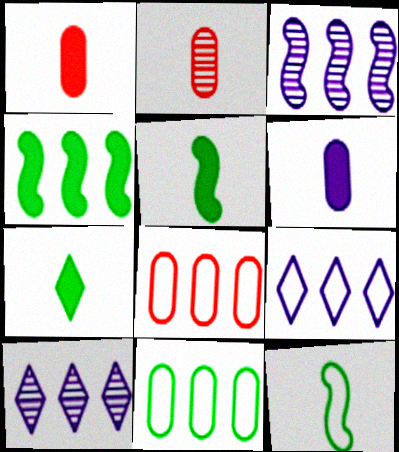[[4, 8, 10]]